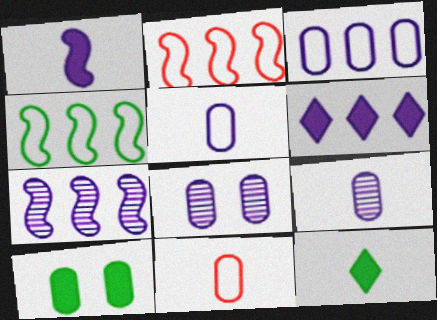[[2, 8, 12], 
[3, 6, 7]]